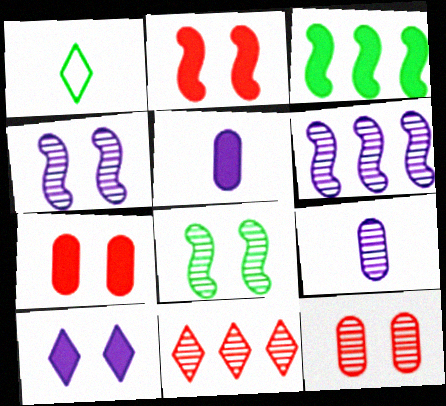[[1, 6, 7], 
[1, 10, 11], 
[8, 9, 11]]